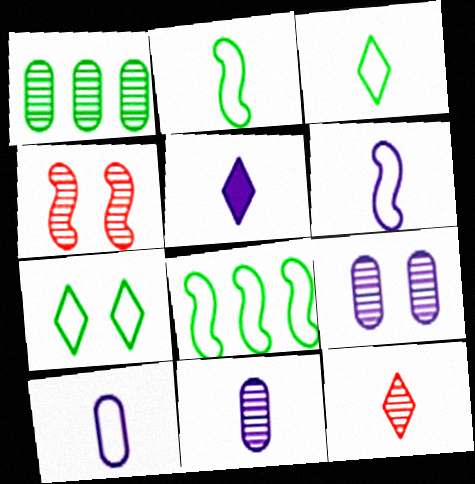[[3, 5, 12], 
[5, 6, 11]]